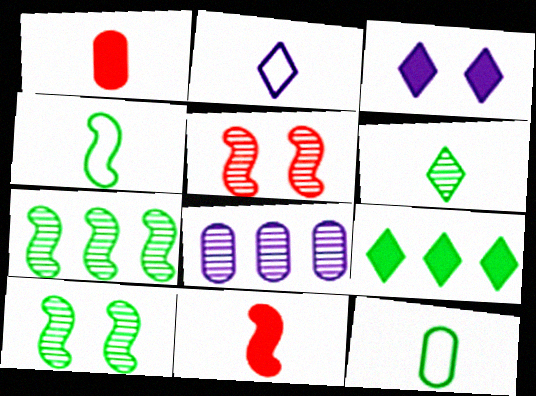[[5, 6, 8], 
[9, 10, 12]]